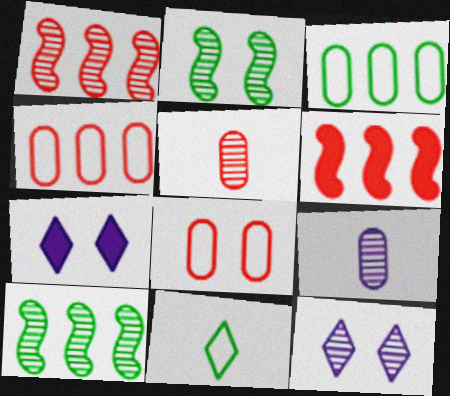[[2, 7, 8], 
[5, 10, 12]]